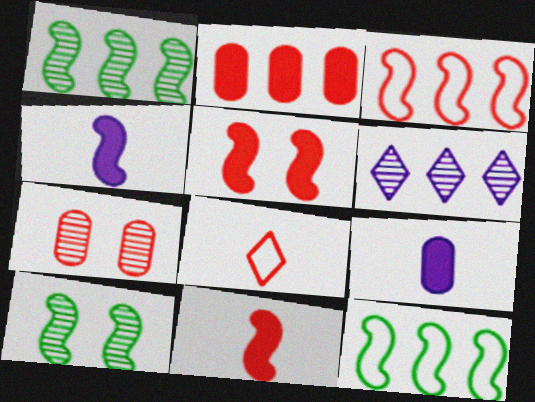[[2, 6, 12], 
[3, 4, 10]]